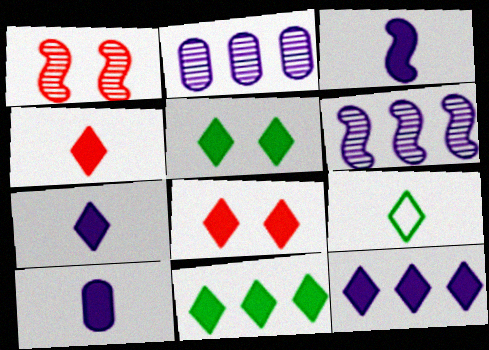[[3, 7, 10], 
[4, 5, 12], 
[7, 8, 11]]